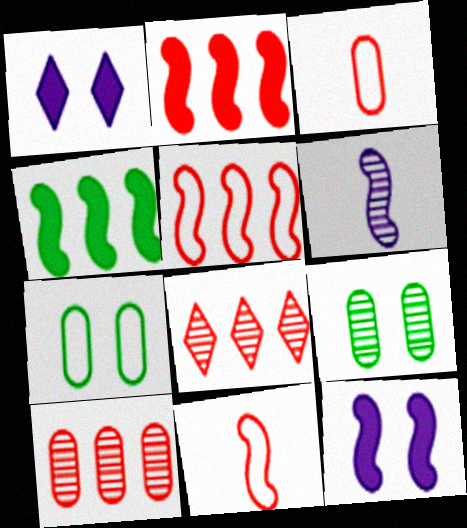[[6, 8, 9]]